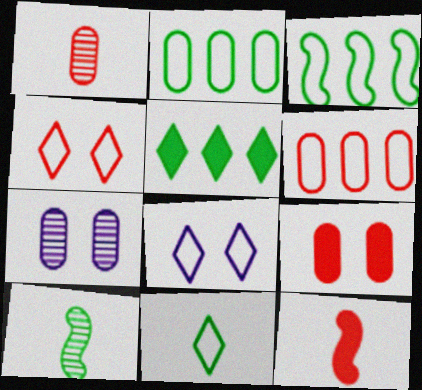[[1, 6, 9]]